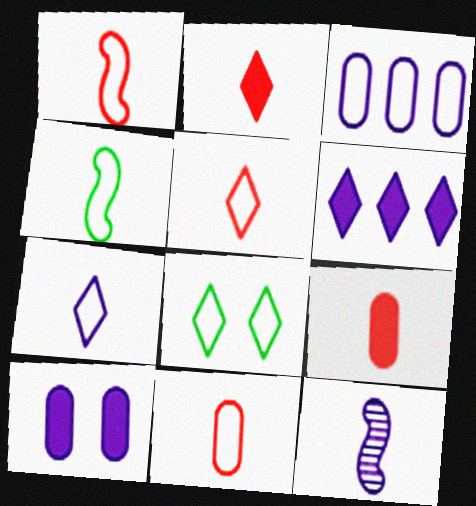[[1, 3, 8], 
[1, 5, 11], 
[4, 7, 11]]